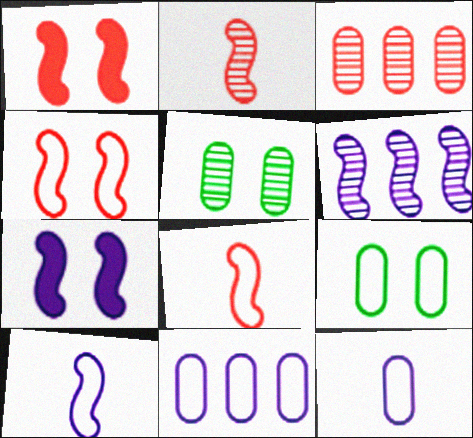[[6, 7, 10]]